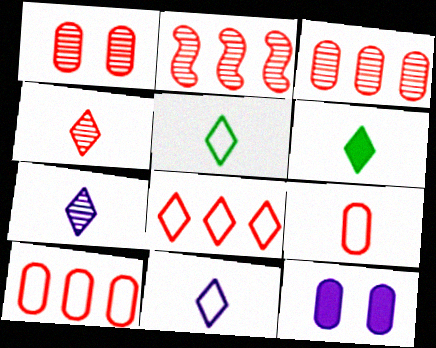[[1, 2, 4], 
[2, 5, 12], 
[4, 6, 11]]